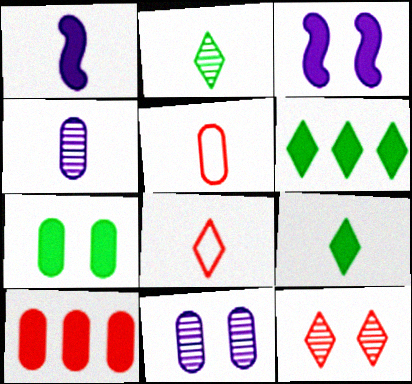[[1, 2, 5], 
[3, 9, 10]]